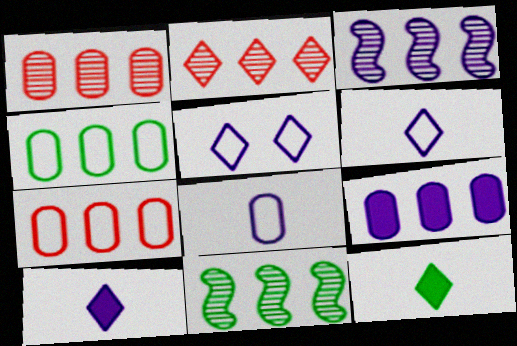[[1, 4, 9], 
[2, 5, 12]]